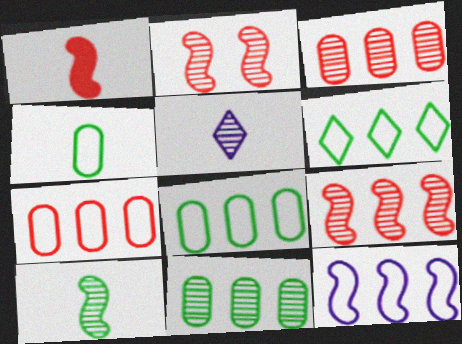[[1, 4, 5], 
[2, 5, 11], 
[6, 7, 12]]